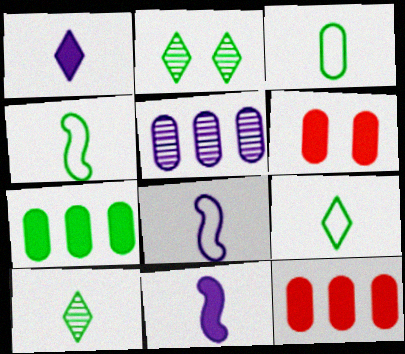[[2, 4, 7], 
[2, 8, 12], 
[3, 4, 9], 
[3, 5, 6]]